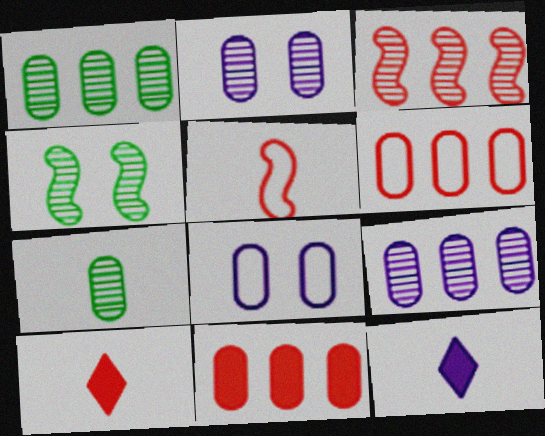[[4, 6, 12], 
[5, 7, 12], 
[7, 8, 11]]